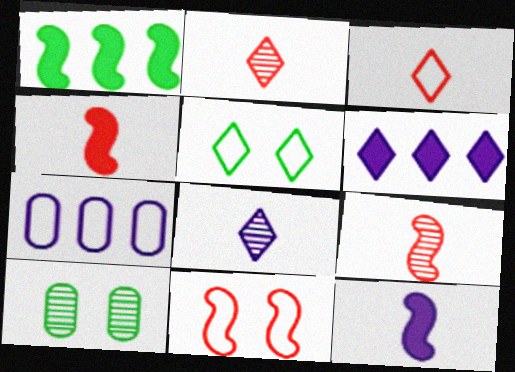[[2, 5, 6]]